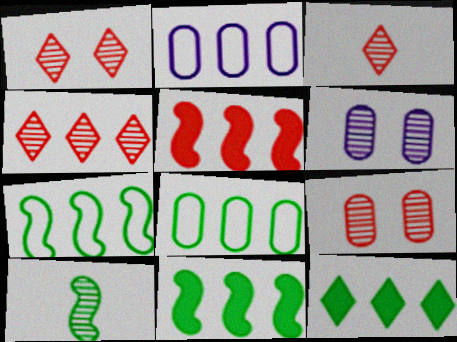[[1, 3, 4], 
[2, 4, 11], 
[4, 6, 10]]